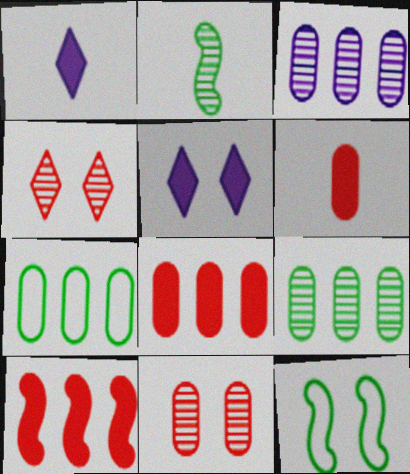[[2, 3, 4], 
[3, 7, 8], 
[5, 11, 12]]